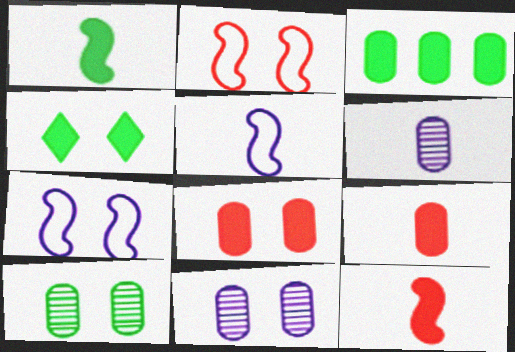[[1, 3, 4], 
[2, 4, 11]]